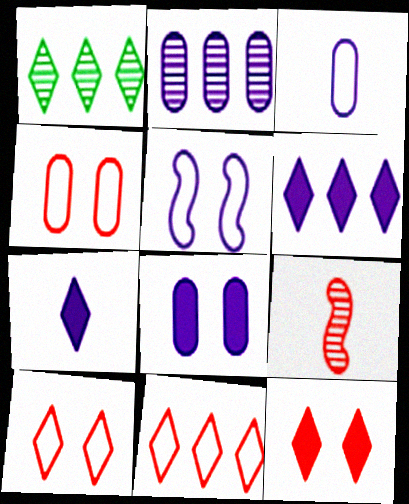[[1, 6, 11], 
[1, 7, 10], 
[2, 3, 8], 
[2, 5, 7]]